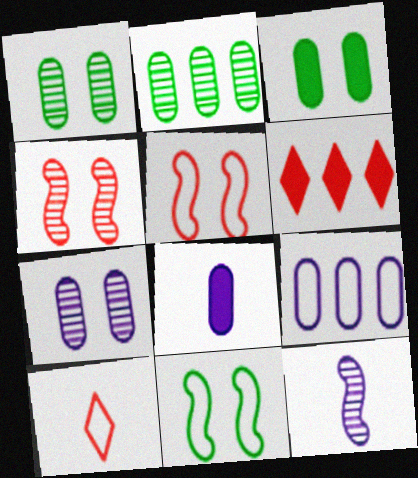[[7, 8, 9], 
[9, 10, 11]]